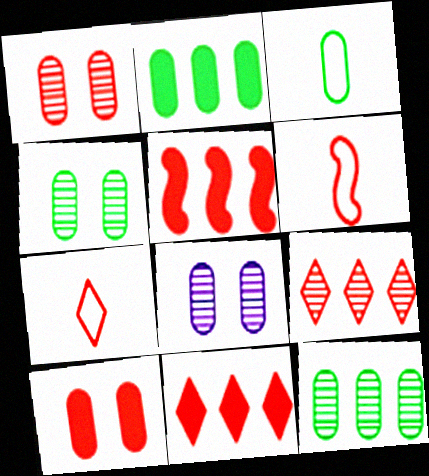[[1, 4, 8], 
[1, 5, 7], 
[1, 6, 11], 
[2, 3, 4], 
[6, 9, 10]]